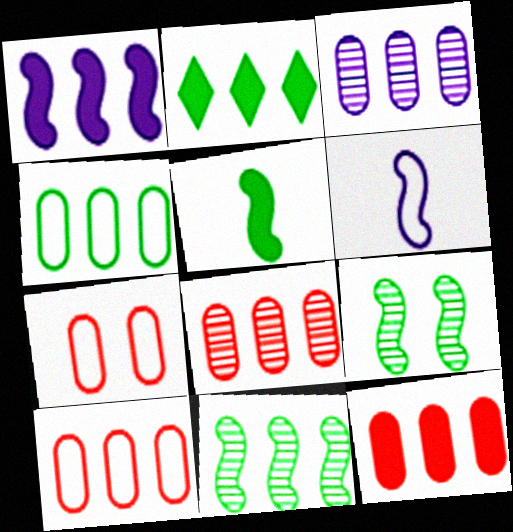[[1, 2, 12], 
[2, 4, 11], 
[3, 4, 12], 
[8, 10, 12]]